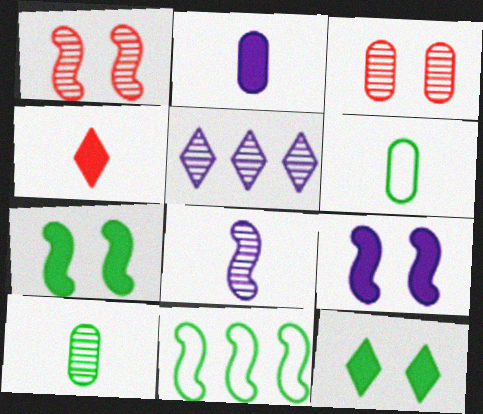[[1, 5, 10], 
[4, 6, 8], 
[10, 11, 12]]